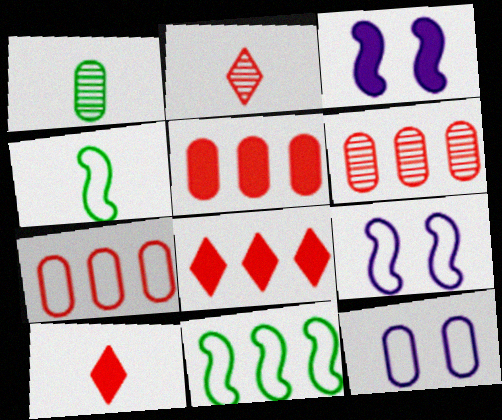[[1, 5, 12], 
[1, 8, 9], 
[5, 6, 7]]